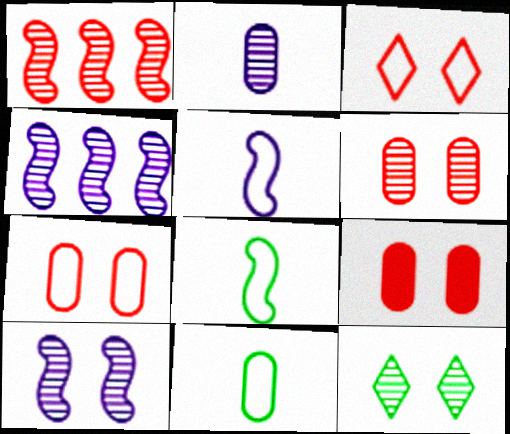[[1, 2, 12], 
[6, 7, 9], 
[6, 10, 12]]